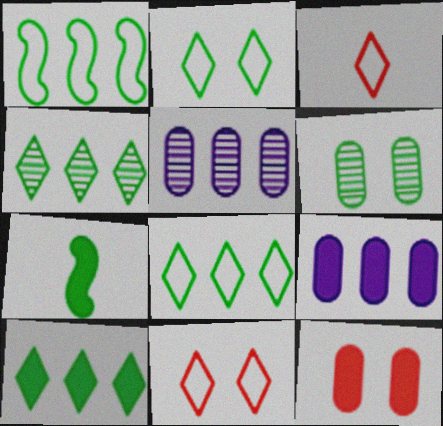[[4, 8, 10], 
[5, 7, 11], 
[6, 7, 8]]